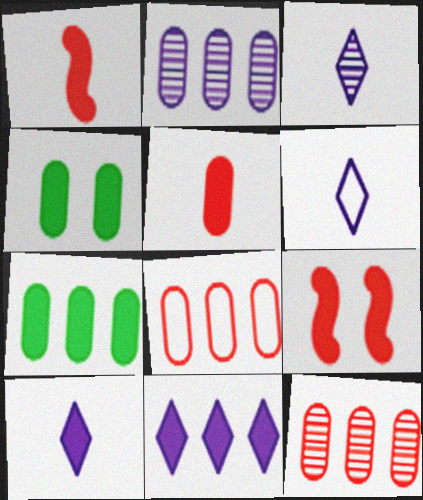[[1, 4, 11], 
[2, 7, 8], 
[3, 6, 10], 
[7, 9, 10]]